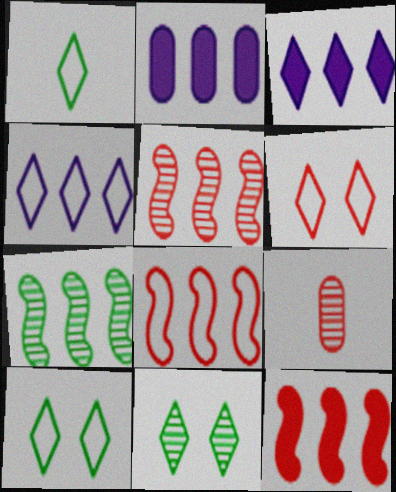[[1, 4, 6], 
[5, 8, 12], 
[6, 9, 12]]